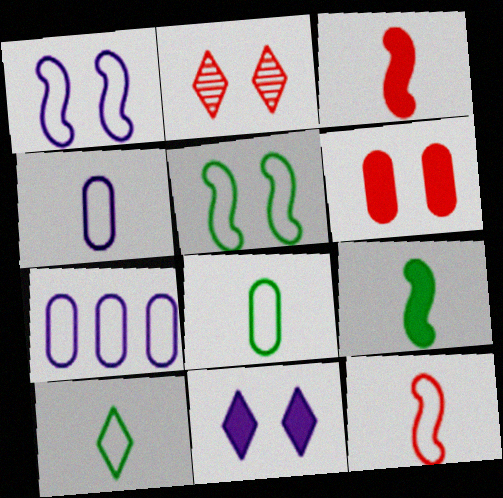[[2, 7, 9], 
[4, 10, 12]]